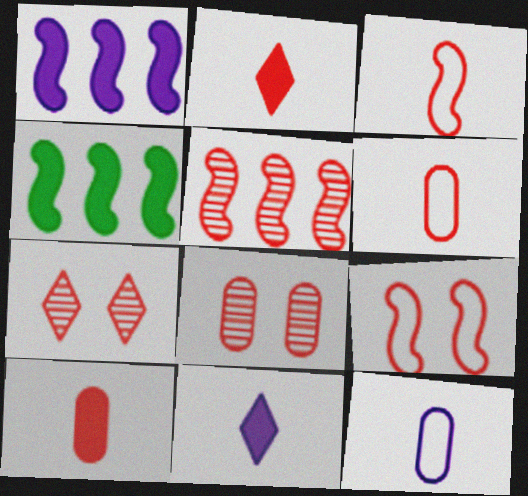[[4, 7, 12]]